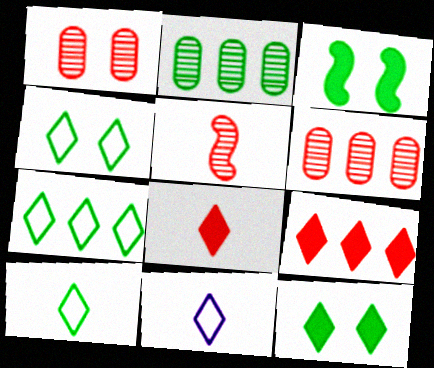[[2, 3, 10], 
[3, 6, 11], 
[4, 7, 10]]